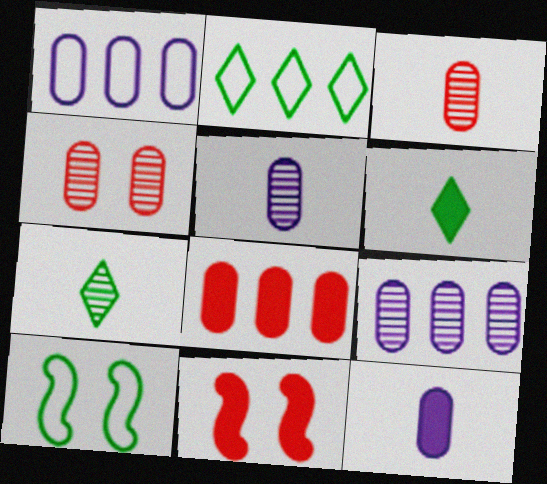[[1, 7, 11], 
[2, 5, 11]]